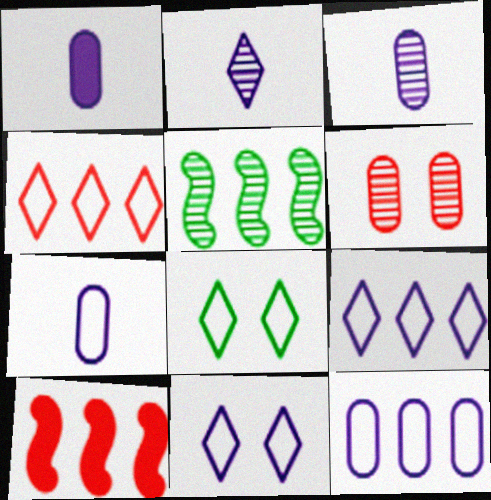[[1, 3, 7], 
[2, 5, 6], 
[3, 8, 10]]